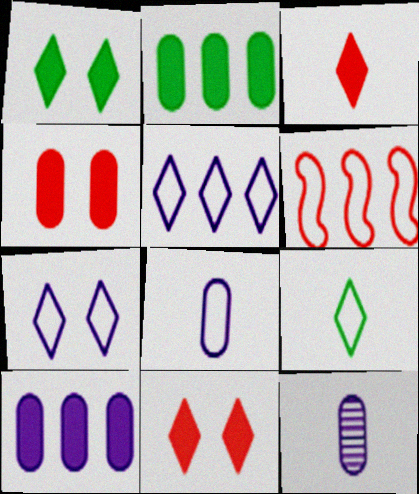[[1, 6, 12]]